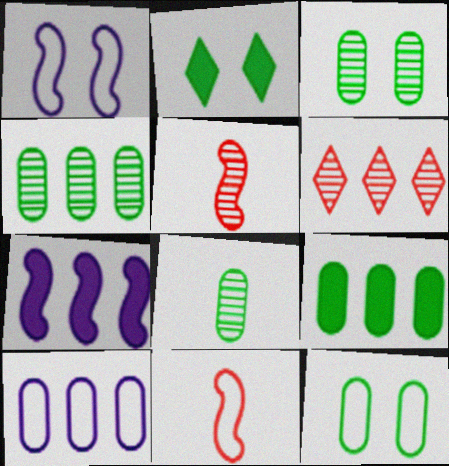[[2, 5, 10], 
[3, 4, 8], 
[8, 9, 12]]